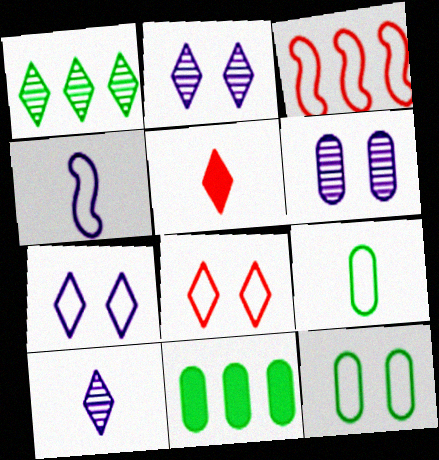[[1, 5, 7], 
[3, 7, 9]]